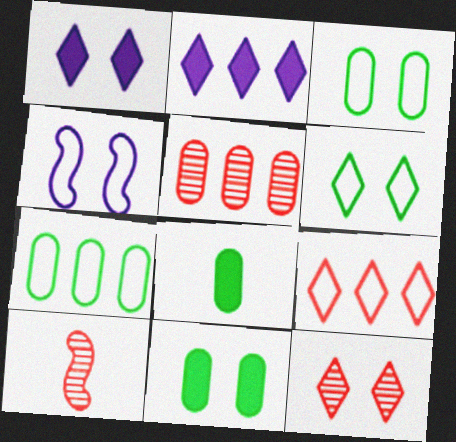[[1, 6, 12], 
[1, 7, 10], 
[2, 3, 10], 
[4, 11, 12], 
[5, 10, 12]]